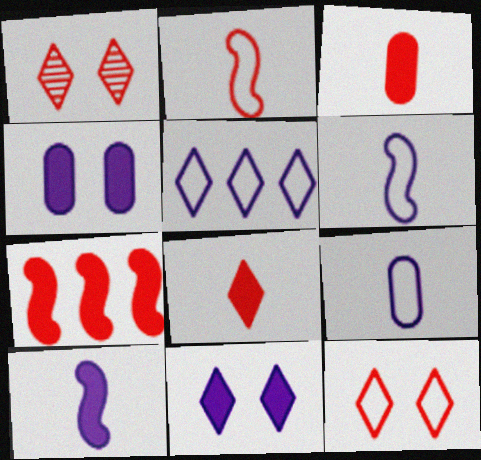[]